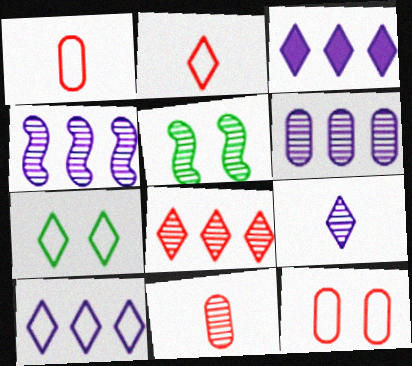[[1, 3, 5], 
[2, 7, 10]]